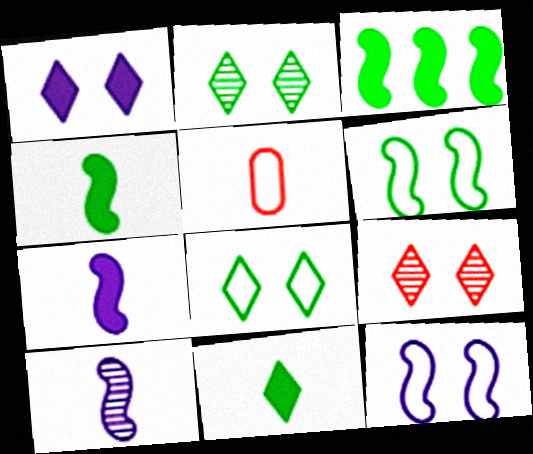[[1, 8, 9], 
[5, 10, 11]]